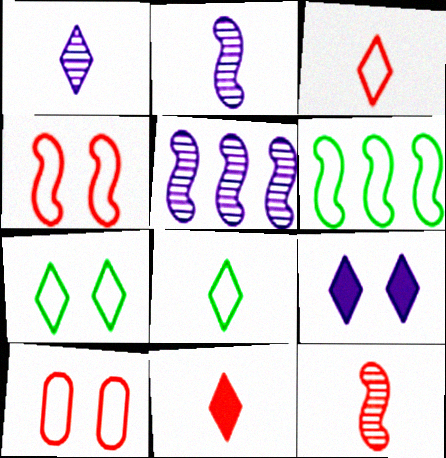[[1, 8, 11]]